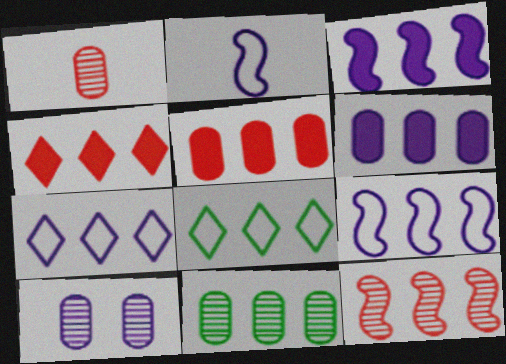[[1, 10, 11], 
[4, 9, 11], 
[6, 8, 12]]